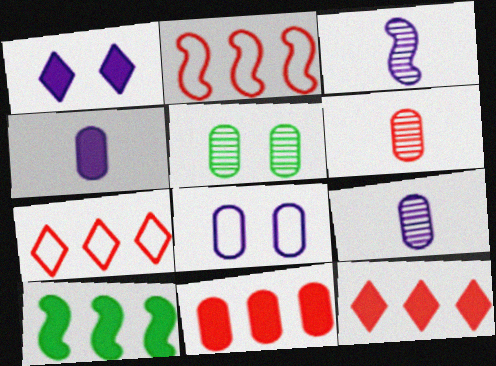[]